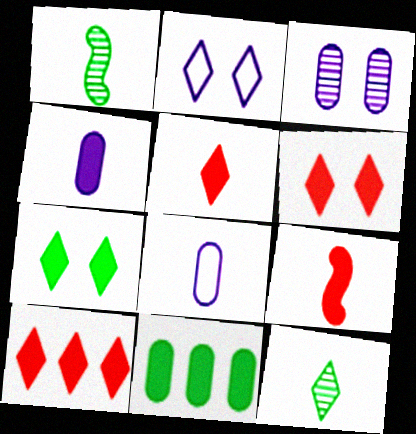[[1, 5, 8], 
[2, 10, 12], 
[5, 6, 10], 
[8, 9, 12]]